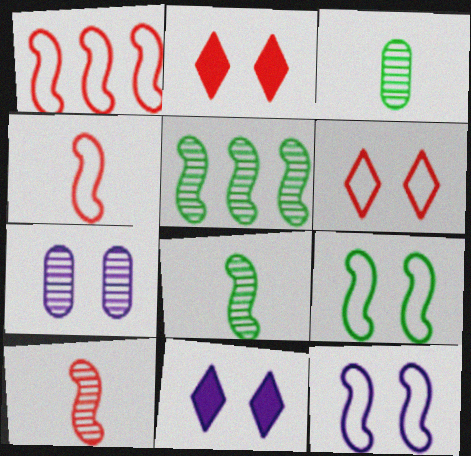[[1, 3, 11], 
[2, 7, 9], 
[7, 11, 12]]